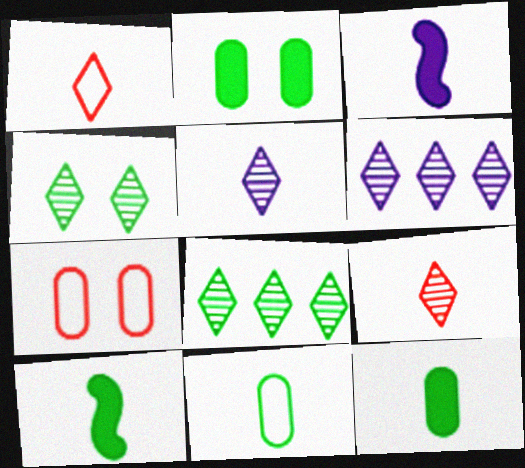[[3, 7, 8], 
[3, 9, 11], 
[4, 6, 9], 
[6, 7, 10]]